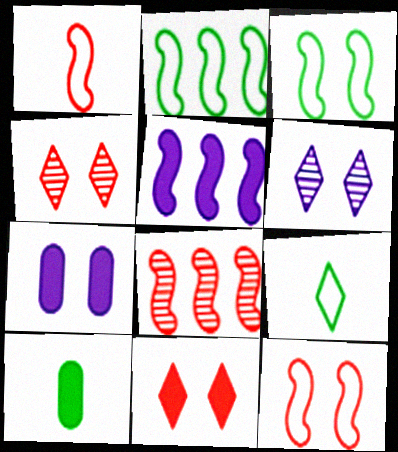[[2, 5, 8], 
[3, 4, 7], 
[5, 10, 11], 
[7, 8, 9]]